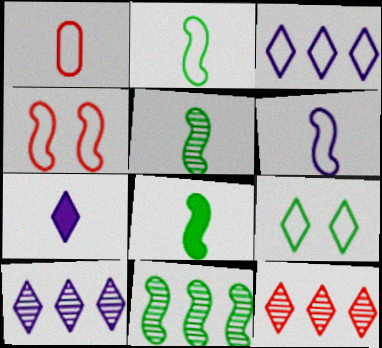[[1, 5, 7], 
[2, 5, 8], 
[7, 9, 12]]